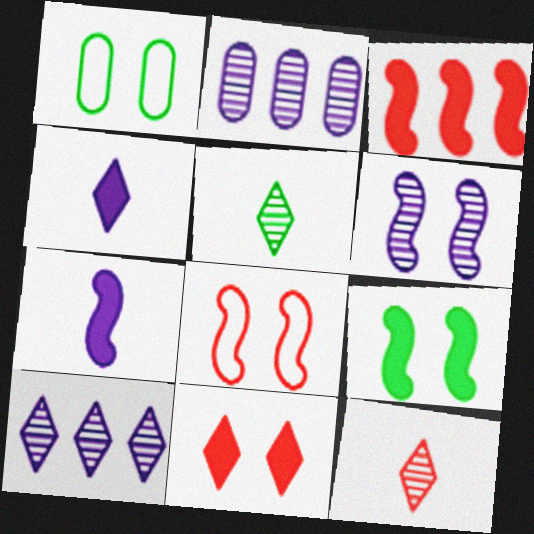[[1, 6, 11], 
[3, 7, 9], 
[6, 8, 9]]